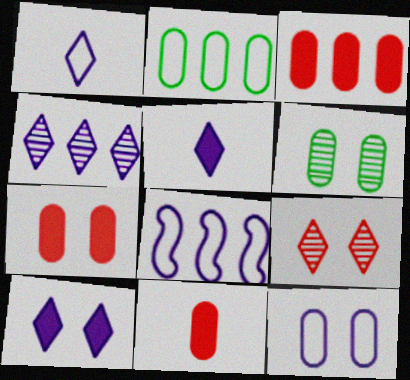[[1, 4, 10], 
[1, 8, 12], 
[3, 7, 11], 
[6, 7, 12]]